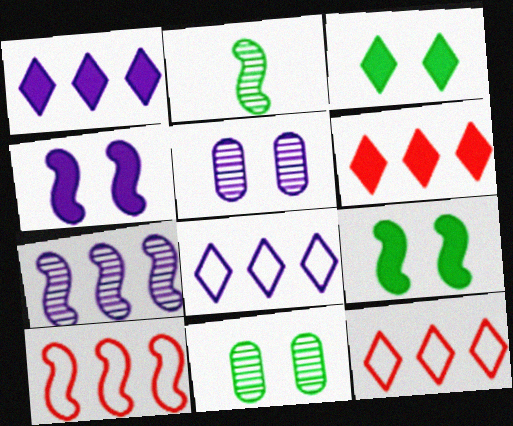[[2, 4, 10]]